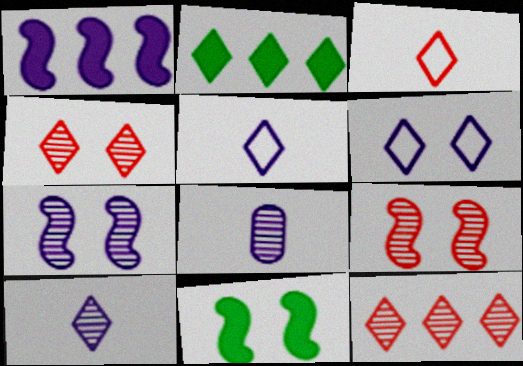[[1, 6, 8], 
[2, 4, 5]]